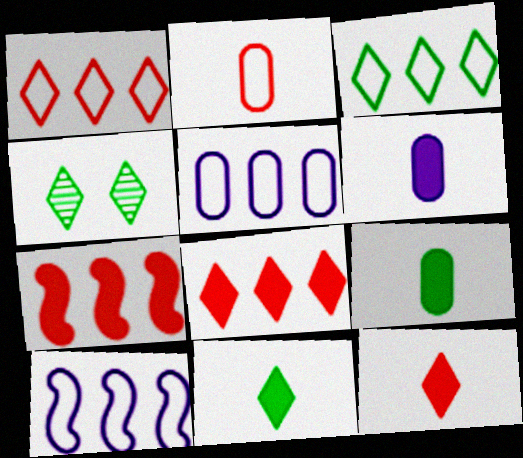[[3, 4, 11]]